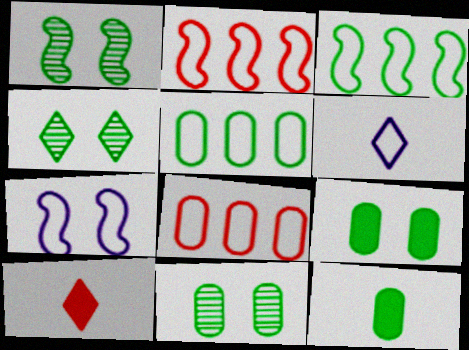[[1, 4, 11], 
[3, 4, 12], 
[5, 11, 12]]